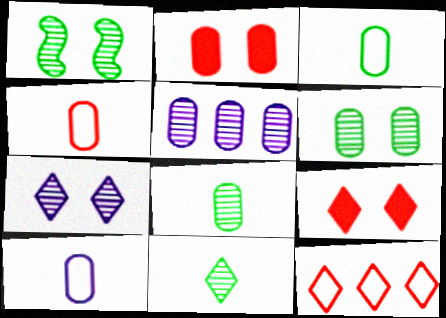[[2, 3, 5], 
[3, 4, 10]]